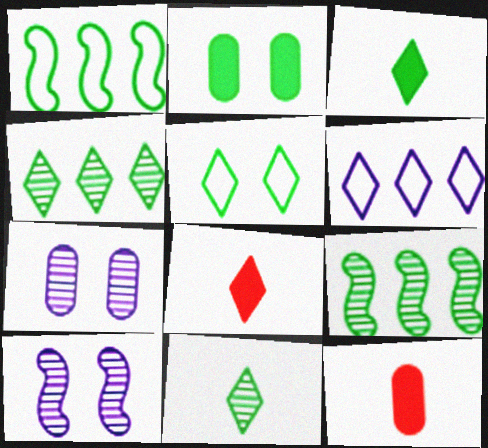[[1, 2, 11], 
[1, 7, 8], 
[3, 4, 5]]